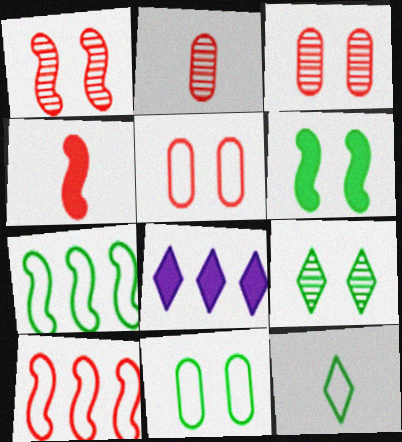[[1, 4, 10], 
[6, 9, 11], 
[7, 11, 12]]